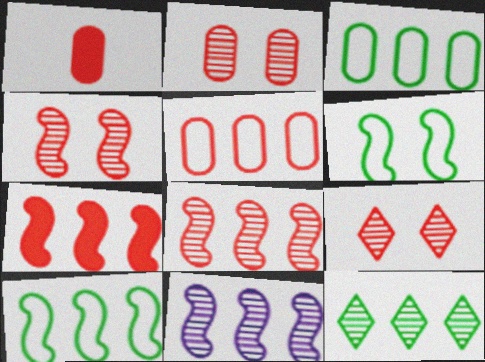[[1, 2, 5], 
[2, 4, 9], 
[7, 10, 11]]